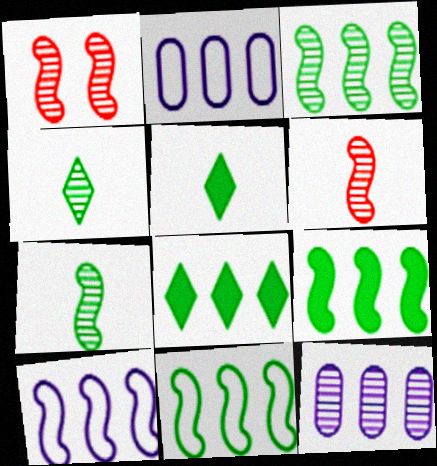[[1, 2, 5], 
[1, 4, 12], 
[3, 9, 11]]